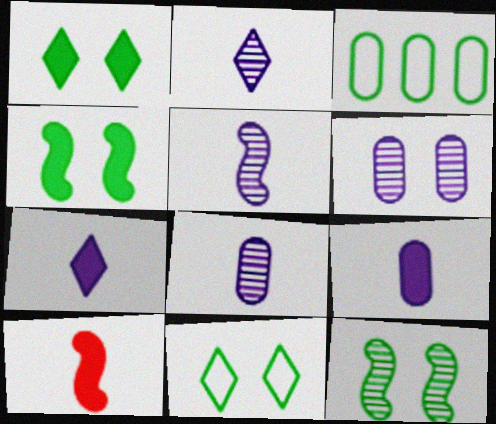[[2, 5, 8]]